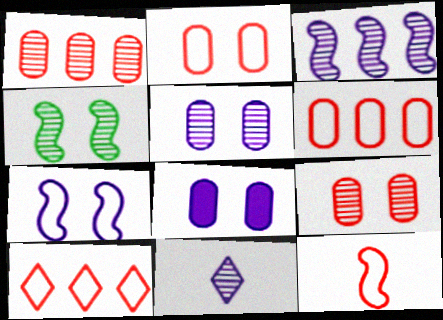[[1, 4, 11], 
[2, 10, 12], 
[3, 5, 11]]